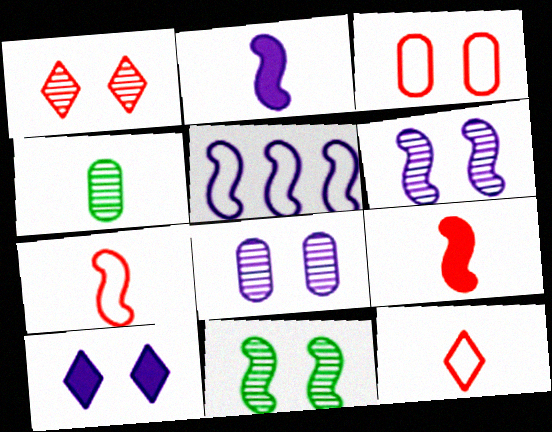[[1, 8, 11], 
[2, 4, 12], 
[2, 5, 6], 
[3, 10, 11], 
[5, 9, 11]]